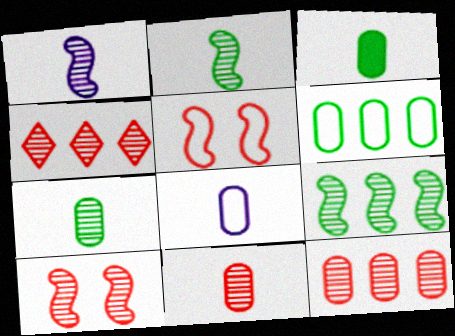[[1, 9, 10], 
[3, 8, 11], 
[4, 10, 11]]